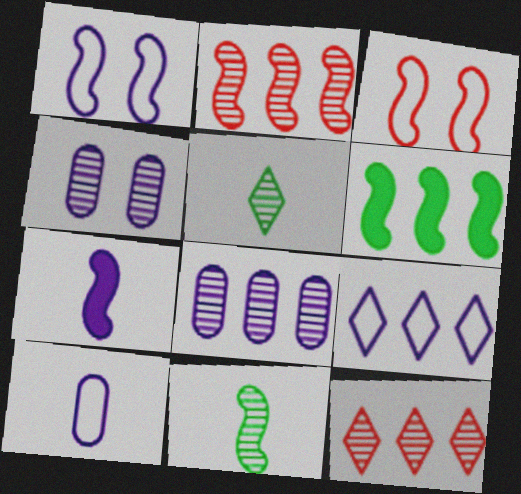[[1, 9, 10], 
[2, 4, 5], 
[4, 7, 9], 
[4, 11, 12]]